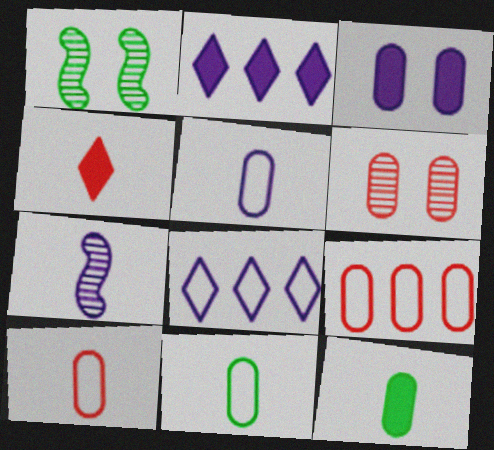[[1, 2, 10], 
[3, 7, 8], 
[4, 7, 11], 
[5, 10, 11]]